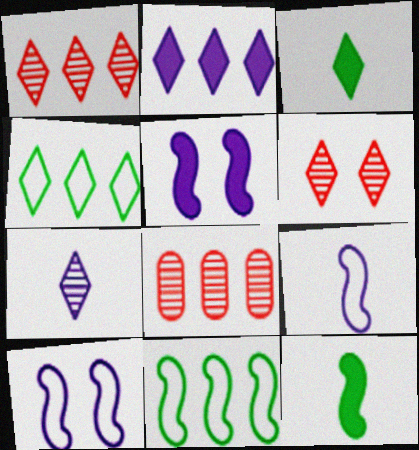[[1, 2, 4], 
[2, 8, 11], 
[3, 8, 10]]